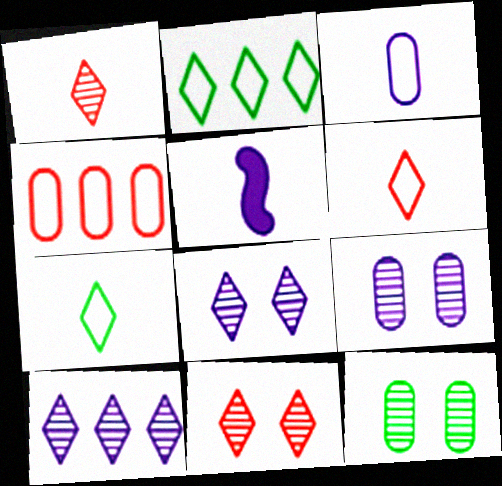[]